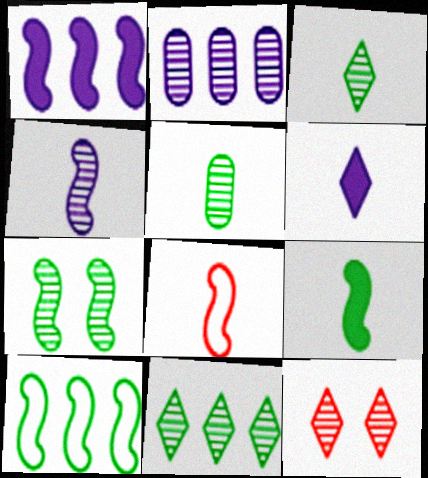[[1, 7, 8], 
[4, 8, 9], 
[5, 6, 8], 
[5, 7, 11], 
[7, 9, 10]]